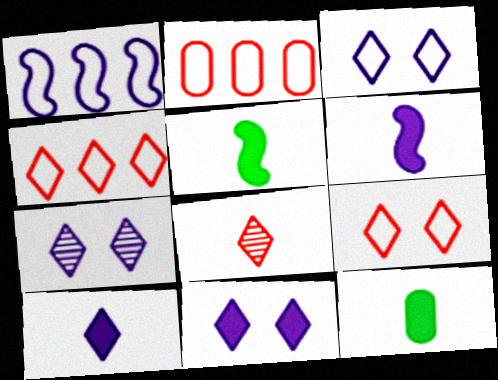[[2, 5, 7], 
[3, 7, 11]]